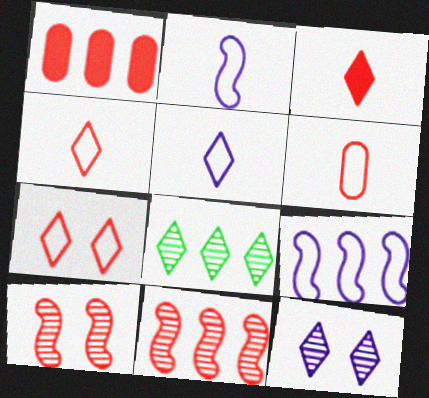[[1, 4, 10], 
[1, 8, 9]]